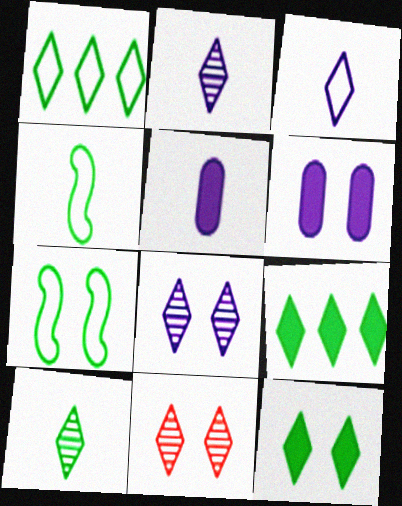[[1, 10, 12], 
[3, 9, 11], 
[6, 7, 11]]